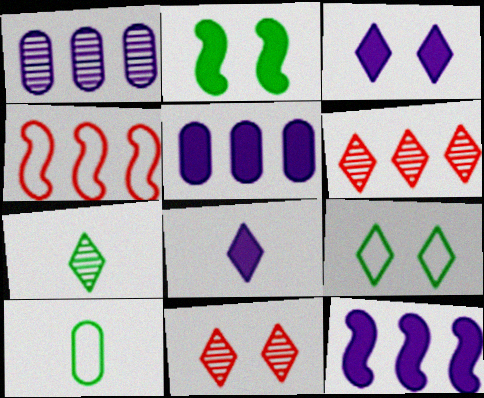[[3, 9, 11], 
[6, 8, 9], 
[10, 11, 12]]